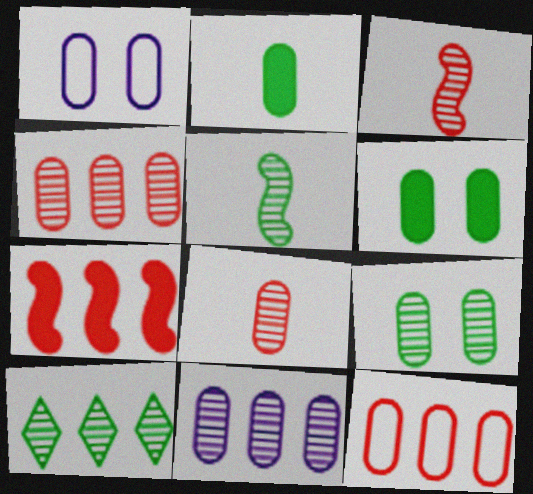[[1, 2, 4], 
[5, 9, 10], 
[8, 9, 11]]